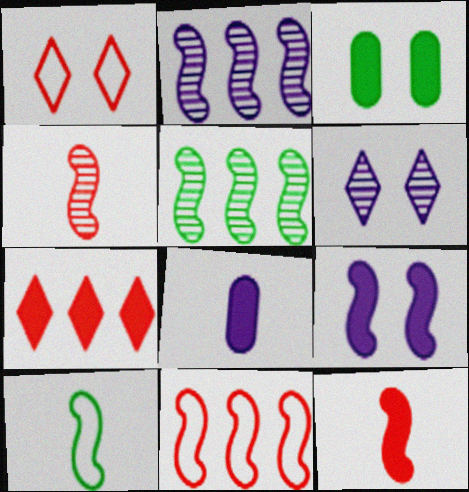[[1, 5, 8]]